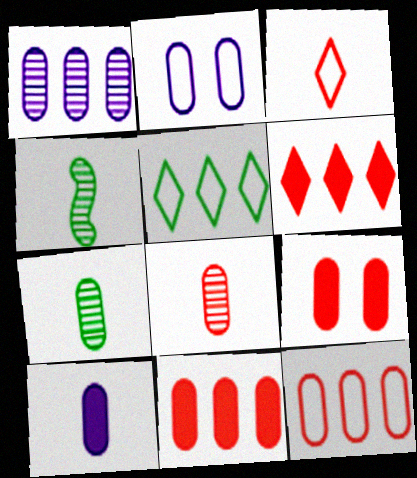[[1, 2, 10], 
[2, 4, 6], 
[2, 7, 11], 
[3, 4, 10], 
[8, 9, 12]]